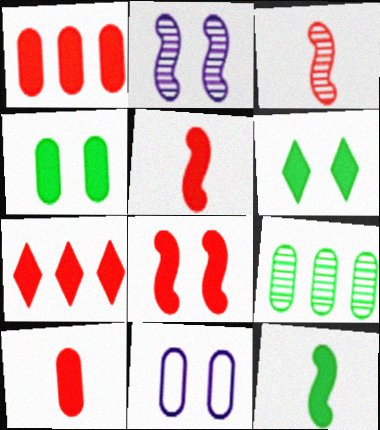[[7, 8, 10], 
[9, 10, 11]]